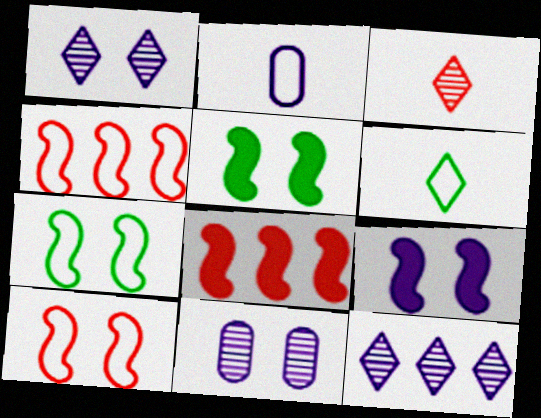[[2, 9, 12], 
[6, 8, 11]]